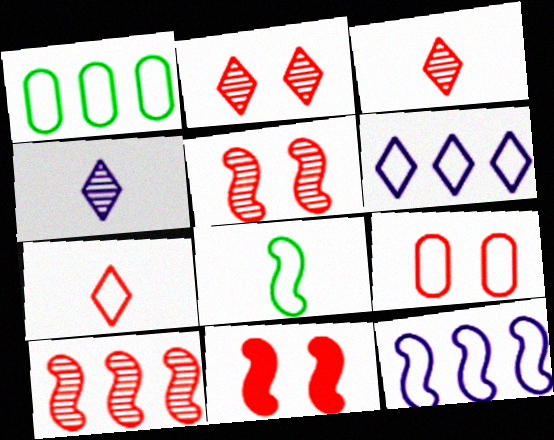[[1, 4, 11], 
[2, 9, 11], 
[6, 8, 9]]